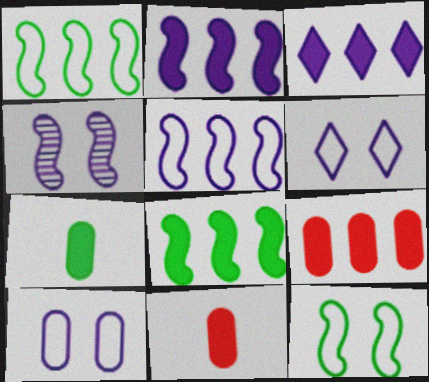[[3, 8, 9]]